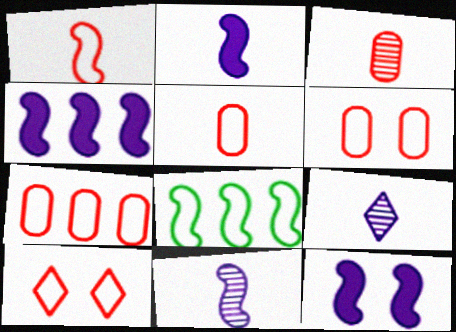[[1, 7, 10], 
[2, 4, 12], 
[5, 6, 7]]